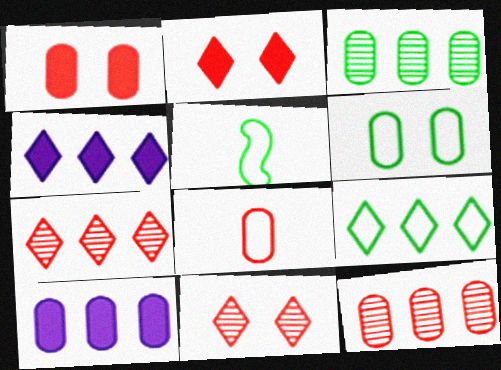[[1, 8, 12], 
[4, 7, 9], 
[5, 6, 9], 
[5, 10, 11]]